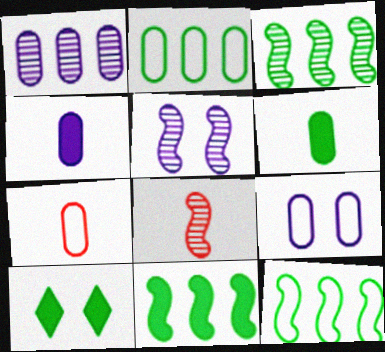[[1, 4, 9], 
[2, 7, 9], 
[3, 5, 8], 
[3, 11, 12], 
[6, 10, 11]]